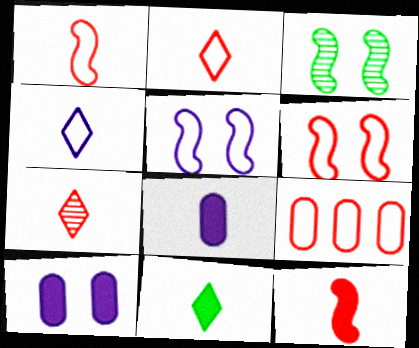[[2, 6, 9], 
[4, 7, 11], 
[8, 11, 12]]